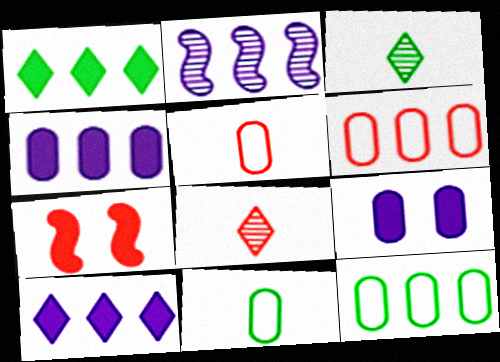[[1, 2, 6], 
[6, 7, 8]]